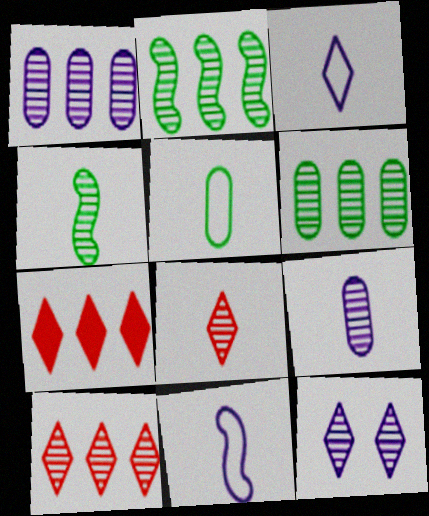[[1, 2, 10], 
[4, 8, 9]]